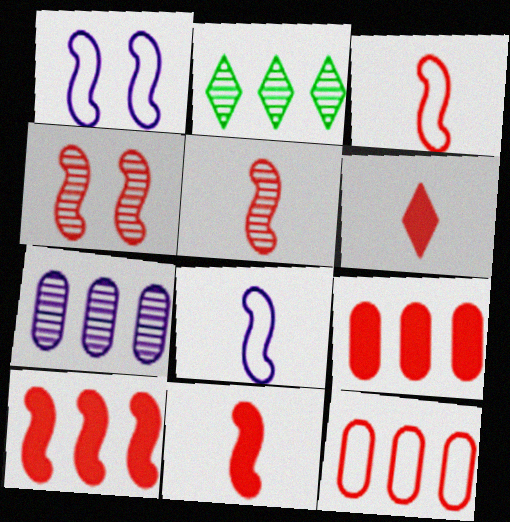[[3, 4, 10], 
[3, 5, 11], 
[4, 6, 12]]